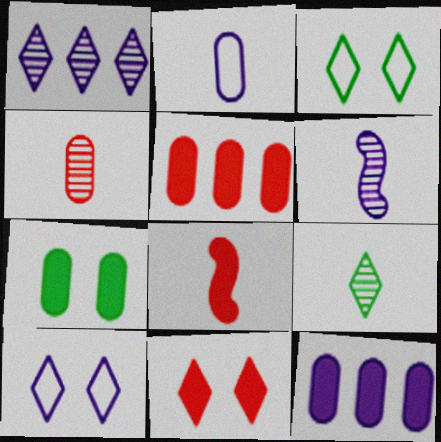[[2, 8, 9], 
[3, 5, 6], 
[4, 6, 9], 
[5, 8, 11], 
[6, 10, 12]]